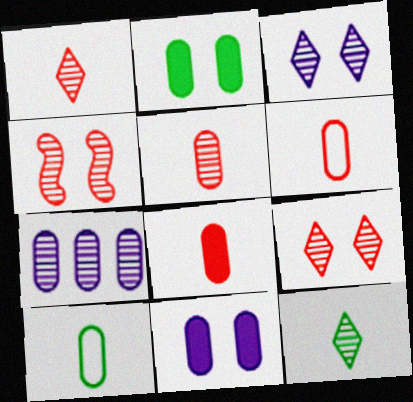[[2, 6, 7], 
[4, 7, 12], 
[5, 6, 8]]